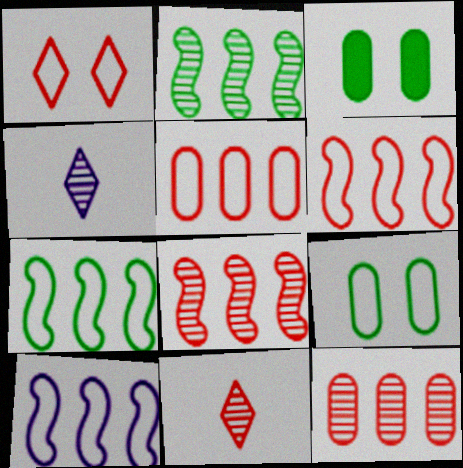[[3, 4, 6], 
[3, 10, 11], 
[6, 7, 10]]